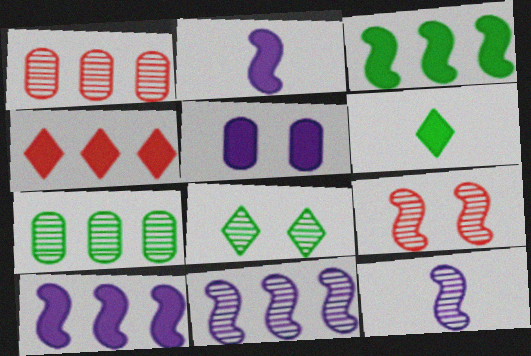[[1, 8, 12]]